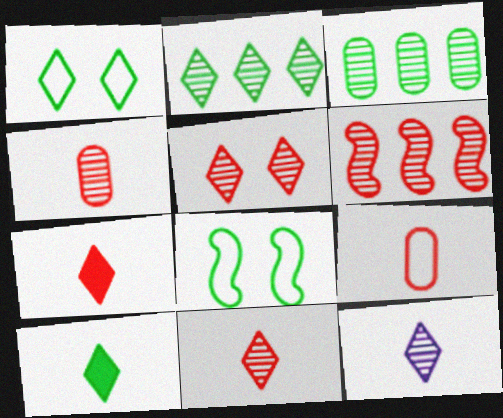[[1, 2, 10], 
[2, 5, 12], 
[3, 8, 10], 
[4, 5, 6]]